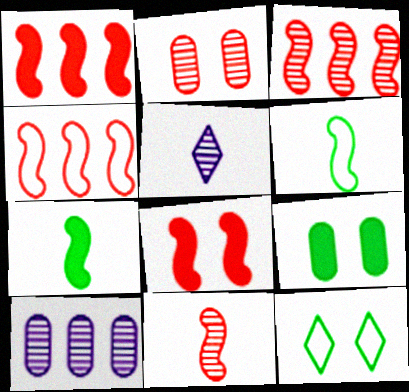[[1, 3, 4], 
[4, 5, 9], 
[4, 8, 11]]